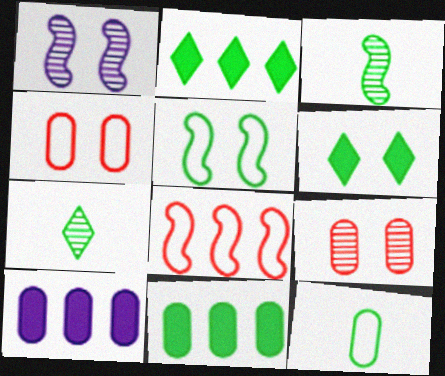[[1, 4, 6], 
[5, 7, 11], 
[9, 10, 12]]